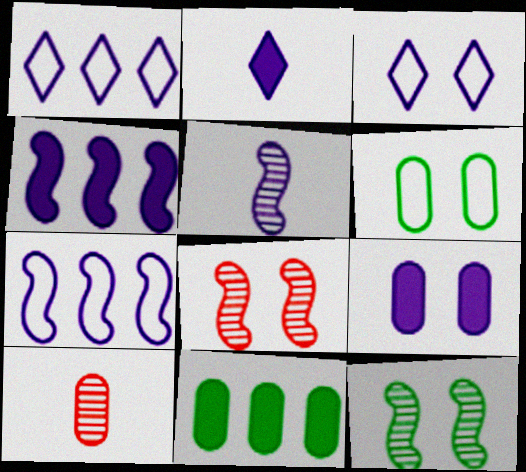[[1, 5, 9], 
[2, 4, 9]]